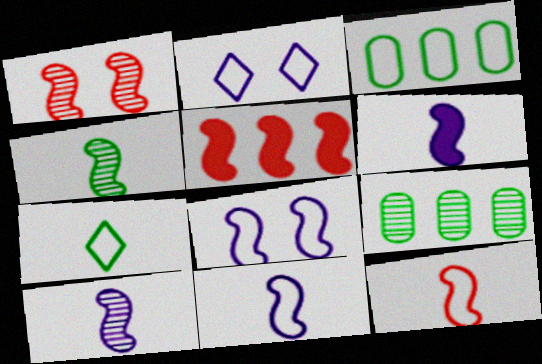[[1, 5, 12], 
[2, 3, 12], 
[4, 5, 8], 
[4, 6, 12], 
[6, 10, 11]]